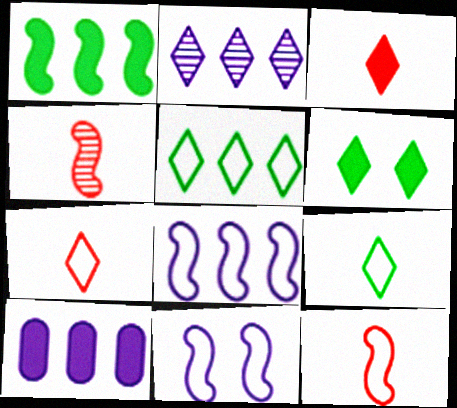[[1, 4, 11], 
[2, 6, 7], 
[2, 8, 10]]